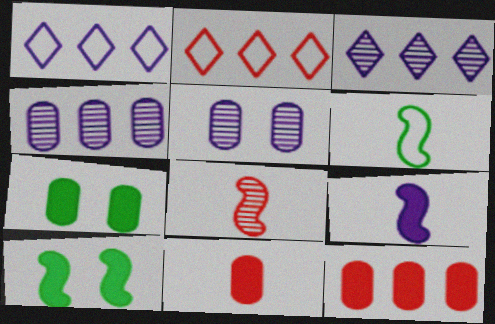[[1, 5, 9], 
[1, 7, 8], 
[6, 8, 9]]